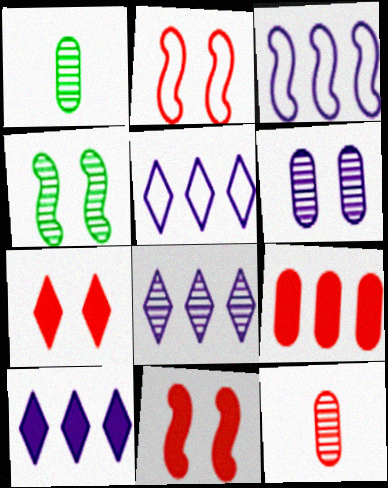[[1, 2, 10], 
[1, 3, 7], 
[1, 5, 11], 
[4, 8, 12], 
[5, 8, 10]]